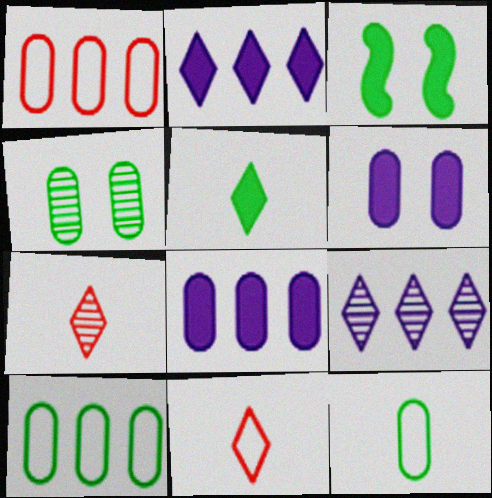[]